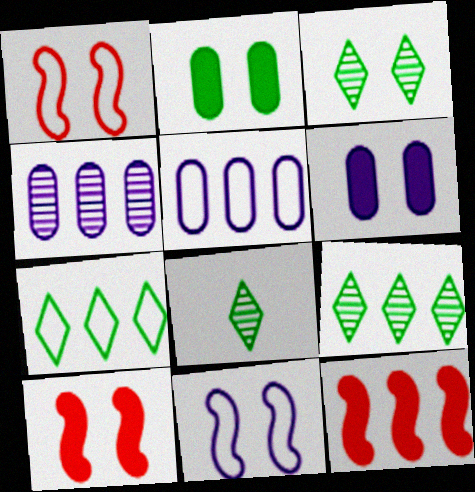[[1, 3, 6], 
[3, 8, 9], 
[4, 7, 12], 
[5, 8, 10], 
[5, 9, 12]]